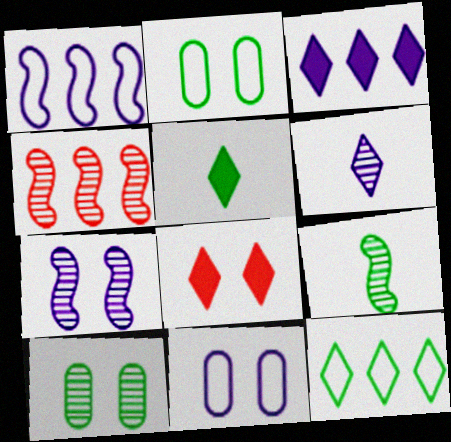[[2, 7, 8], 
[3, 5, 8], 
[4, 5, 11], 
[4, 6, 10], 
[4, 7, 9], 
[6, 8, 12]]